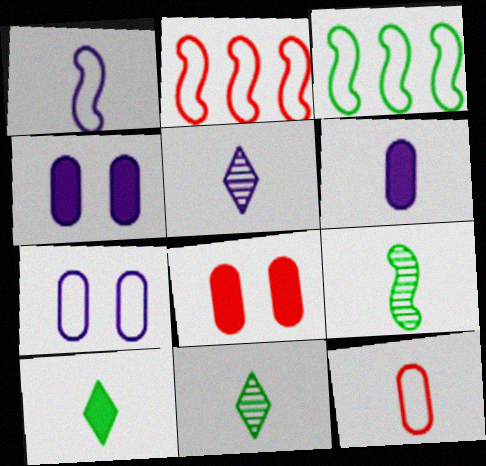[[1, 5, 6], 
[2, 4, 11], 
[3, 5, 8]]